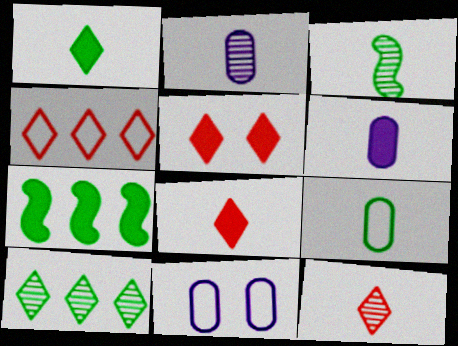[[1, 3, 9], 
[2, 3, 12], 
[4, 5, 12], 
[5, 6, 7], 
[7, 11, 12]]